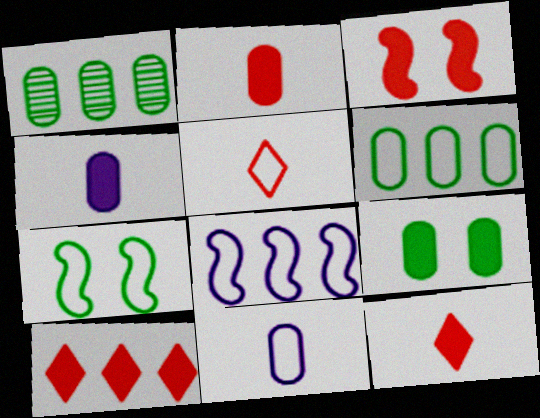[[1, 8, 10], 
[2, 3, 10]]